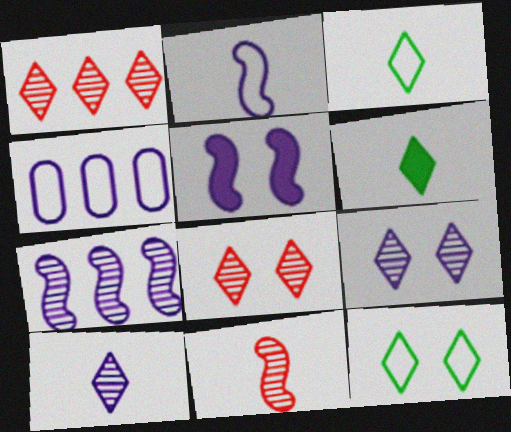[[2, 5, 7], 
[4, 5, 10]]